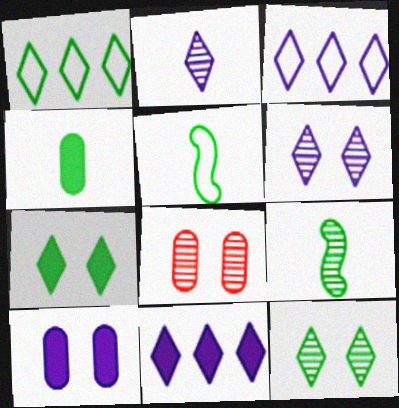[[5, 8, 11]]